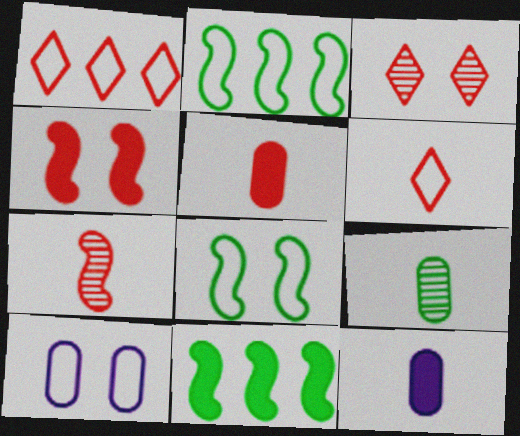[[2, 3, 12], 
[2, 6, 10], 
[5, 6, 7]]